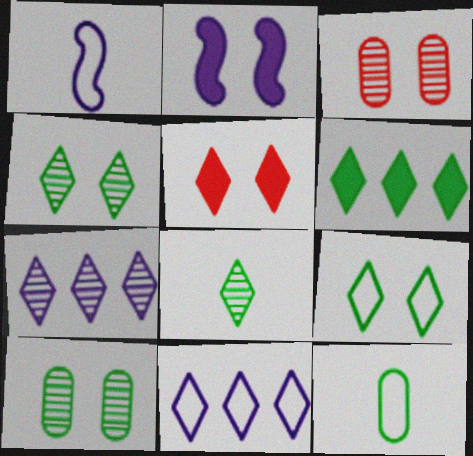[[1, 3, 6], 
[2, 3, 9], 
[5, 8, 11], 
[6, 8, 9]]